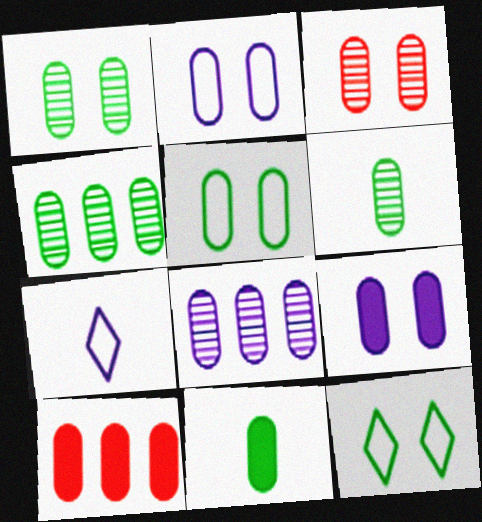[[1, 4, 6], 
[2, 6, 10], 
[3, 5, 9], 
[3, 6, 8], 
[4, 5, 11], 
[9, 10, 11]]